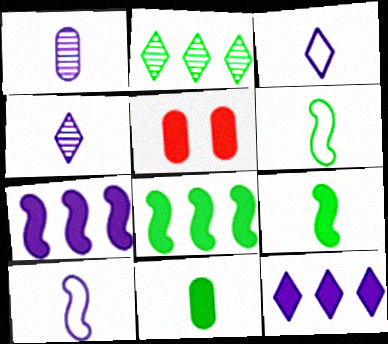[[2, 5, 10], 
[5, 9, 12]]